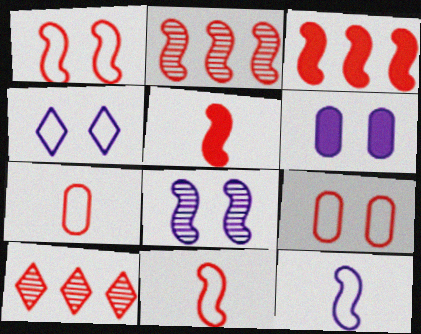[[1, 2, 5], 
[4, 6, 8], 
[5, 9, 10]]